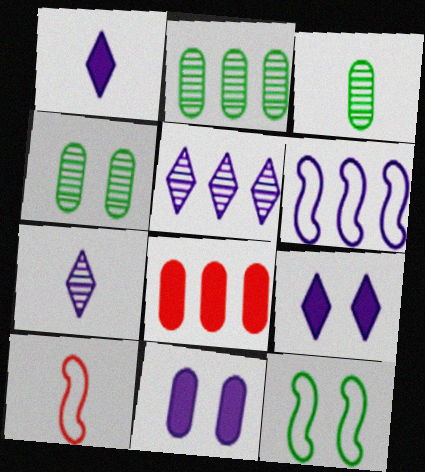[[1, 3, 10], 
[2, 3, 4], 
[2, 9, 10], 
[6, 7, 11], 
[6, 10, 12], 
[7, 8, 12]]